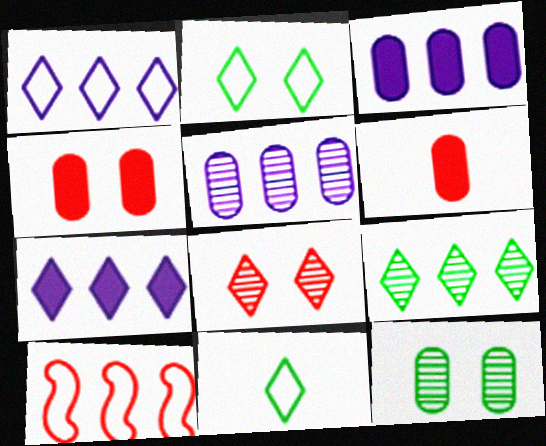[[3, 9, 10], 
[6, 8, 10], 
[7, 8, 11]]